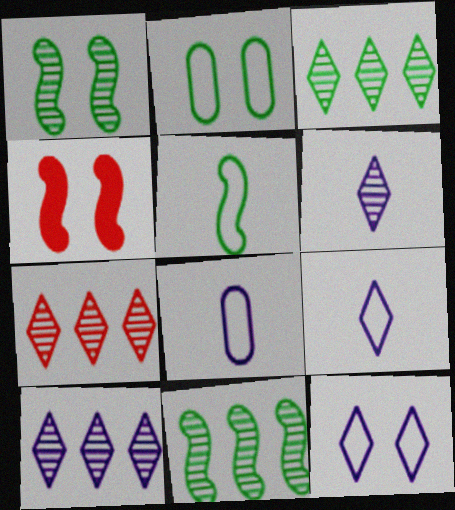[[3, 4, 8], 
[3, 7, 10]]